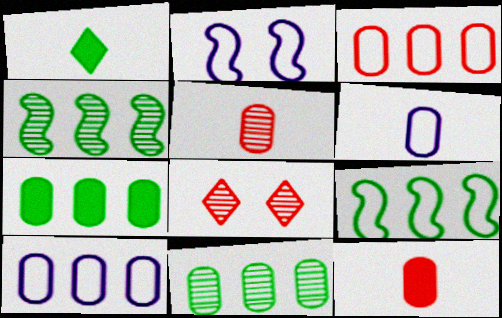[]